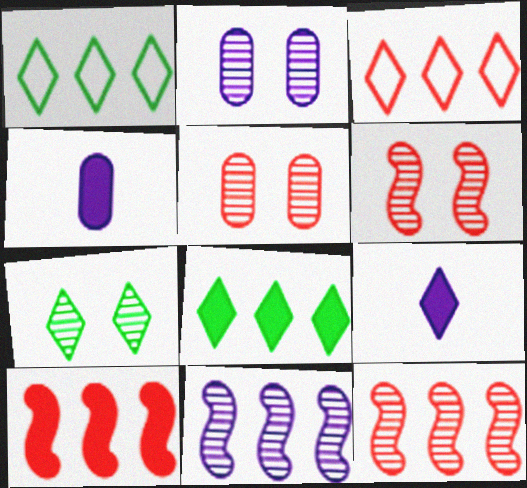[[1, 4, 6], 
[2, 6, 7], 
[3, 7, 9]]